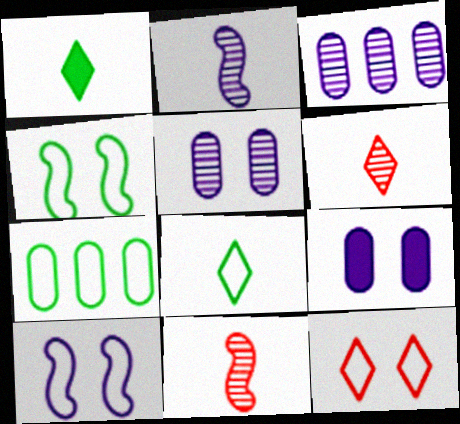[[4, 7, 8]]